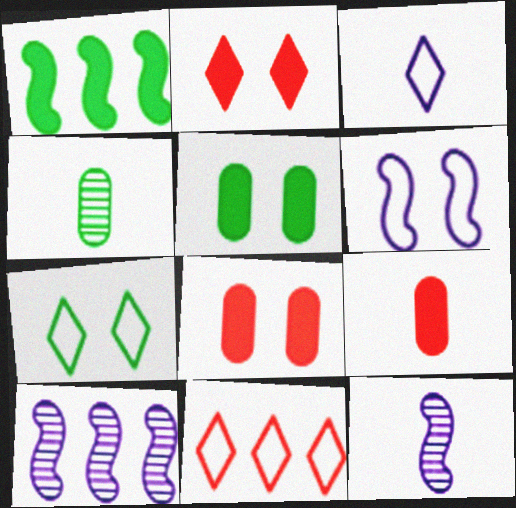[[1, 4, 7], 
[3, 7, 11], 
[5, 11, 12], 
[7, 9, 10]]